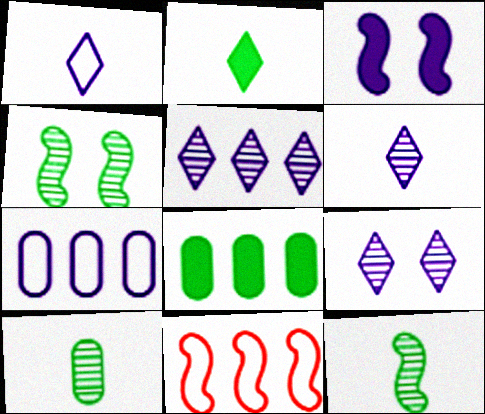[[3, 6, 7], 
[3, 11, 12], 
[5, 6, 9], 
[5, 8, 11]]